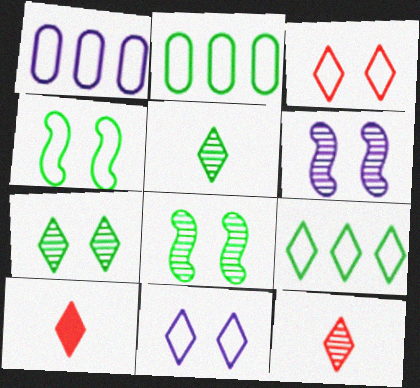[[1, 8, 10], 
[2, 6, 10]]